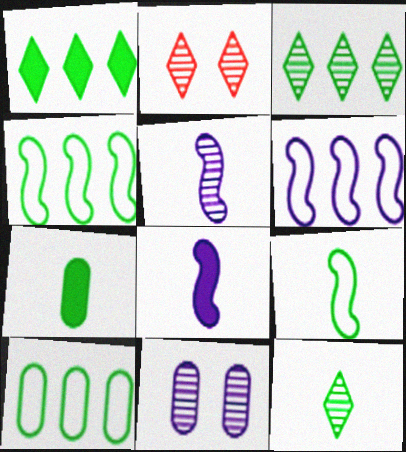[[2, 6, 7], 
[2, 8, 10], 
[7, 9, 12]]